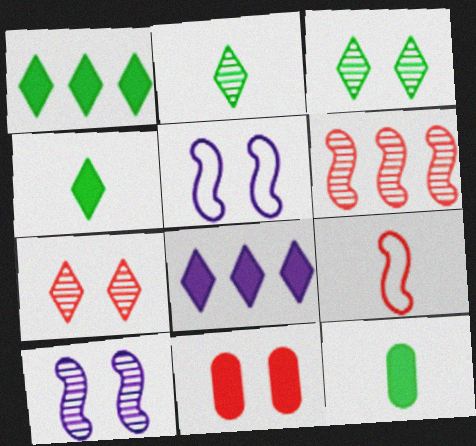[[3, 5, 11]]